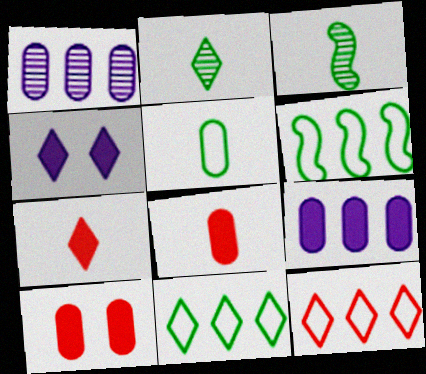[[1, 5, 10], 
[2, 4, 12]]